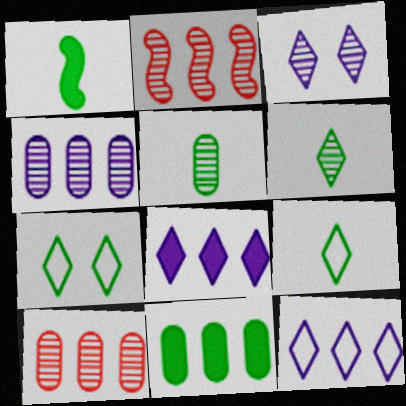[[1, 5, 9], 
[2, 3, 5], 
[2, 11, 12]]